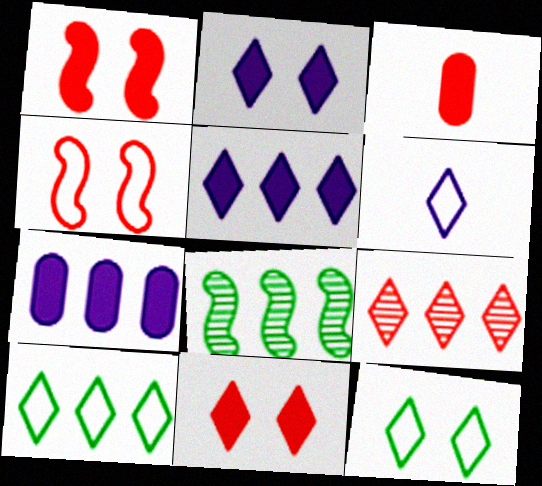[[3, 4, 9], 
[5, 9, 10]]